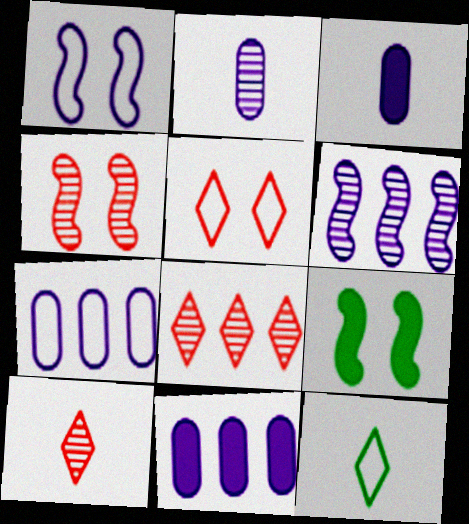[[1, 4, 9], 
[4, 11, 12], 
[7, 9, 10]]